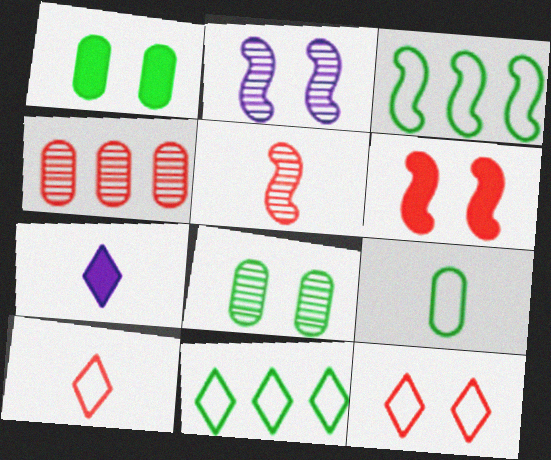[[1, 2, 12], 
[4, 6, 10], 
[5, 7, 9]]